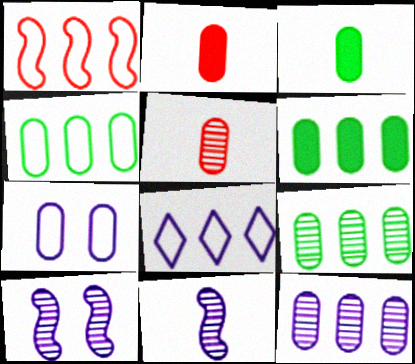[[1, 4, 8], 
[2, 7, 9], 
[4, 6, 9], 
[5, 6, 7]]